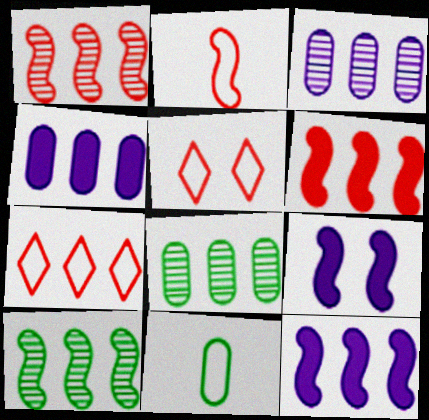[[2, 9, 10], 
[4, 7, 10], 
[7, 8, 12]]